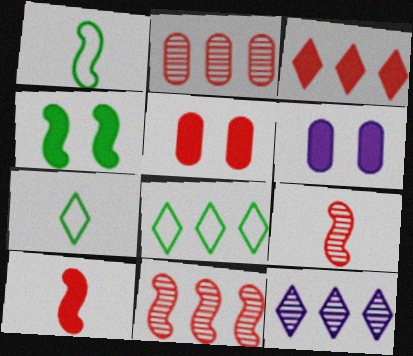[[1, 5, 12], 
[3, 5, 10], 
[3, 8, 12], 
[6, 7, 11], 
[6, 8, 9]]